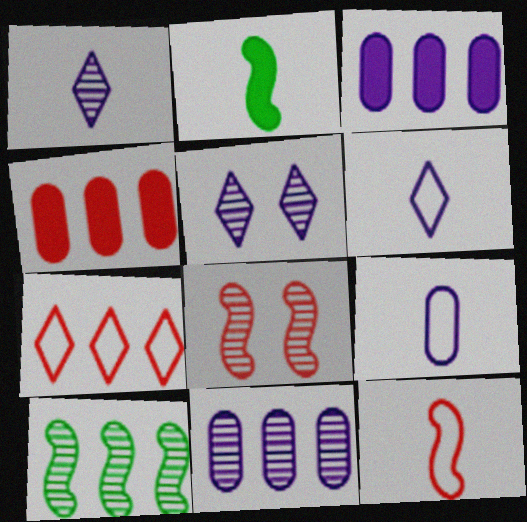[[3, 7, 10]]